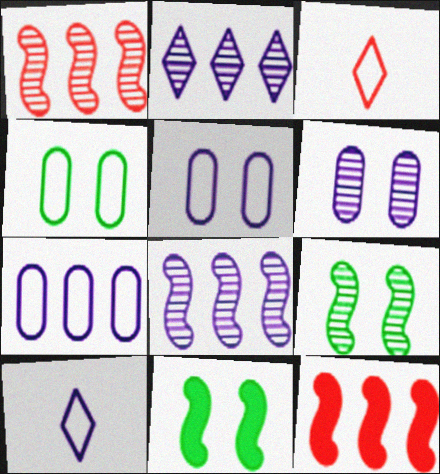[]